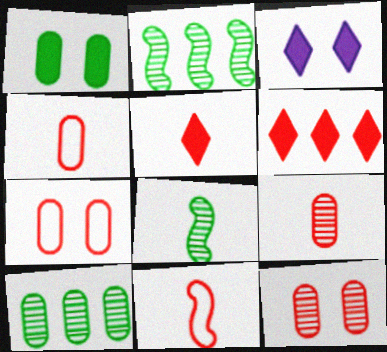[[2, 3, 4], 
[3, 10, 11], 
[5, 9, 11], 
[6, 11, 12]]